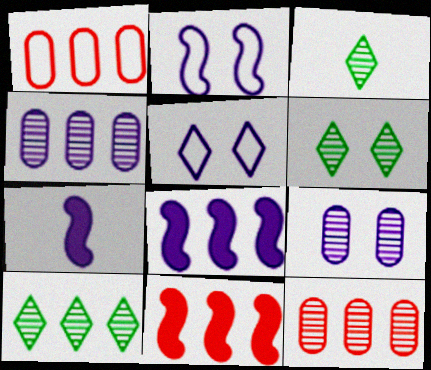[[1, 6, 7], 
[1, 8, 10], 
[3, 6, 10], 
[4, 5, 7]]